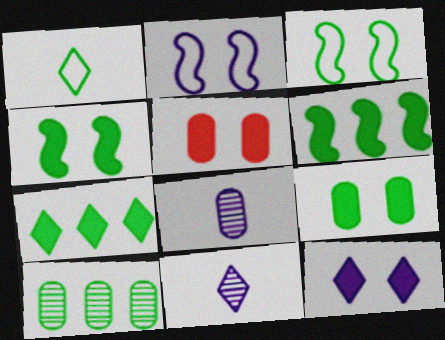[[1, 4, 10], 
[4, 5, 12]]